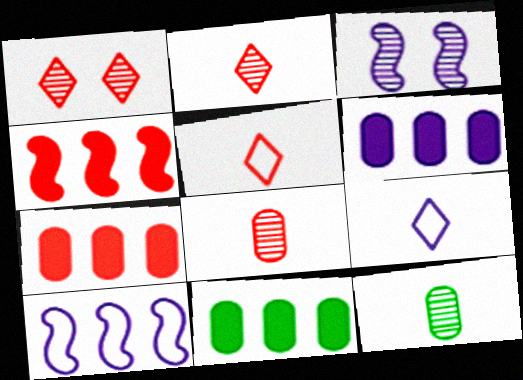[[3, 5, 11], 
[3, 6, 9], 
[6, 7, 11]]